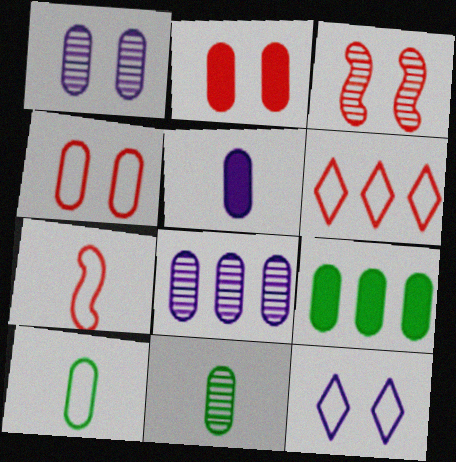[[2, 5, 9], 
[2, 8, 10], 
[4, 6, 7]]